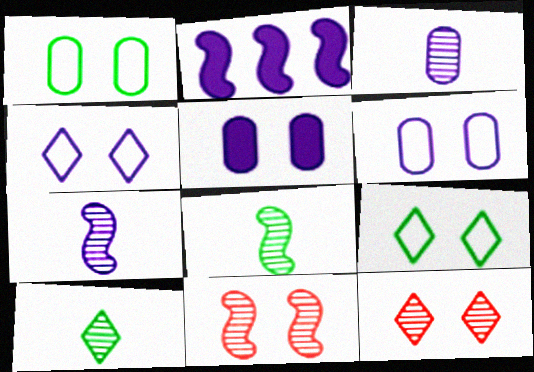[[2, 3, 4], 
[5, 9, 11]]